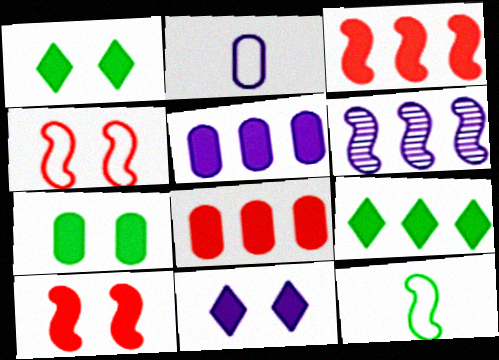[[2, 6, 11], 
[3, 5, 9], 
[6, 10, 12], 
[7, 10, 11]]